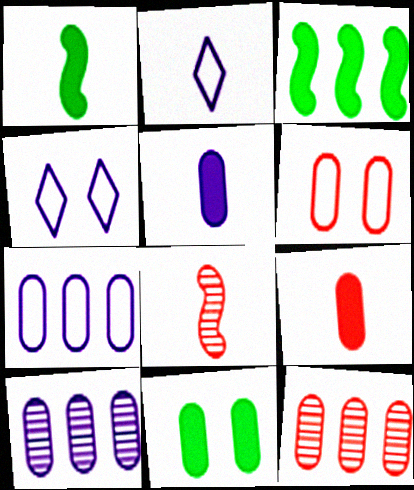[[1, 4, 12], 
[6, 9, 12]]